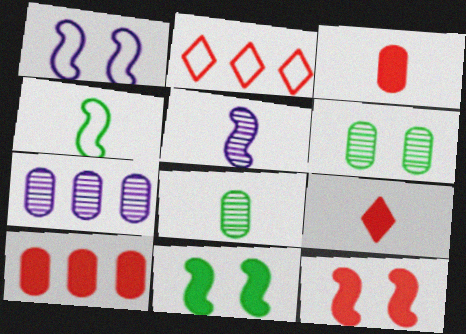[[9, 10, 12]]